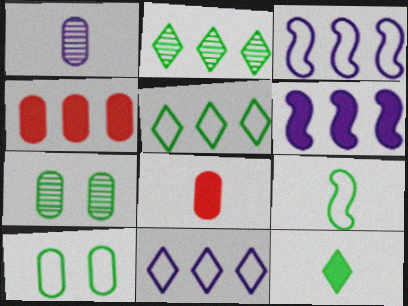[[1, 4, 10], 
[2, 3, 4], 
[5, 9, 10]]